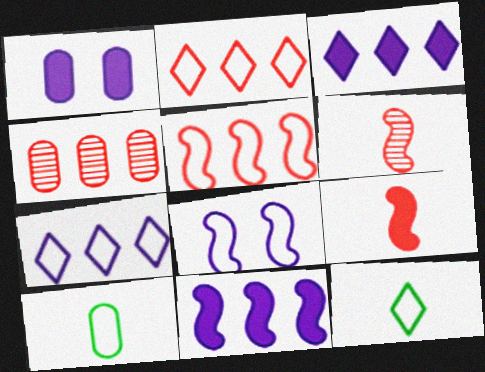[[1, 4, 10], 
[2, 8, 10]]